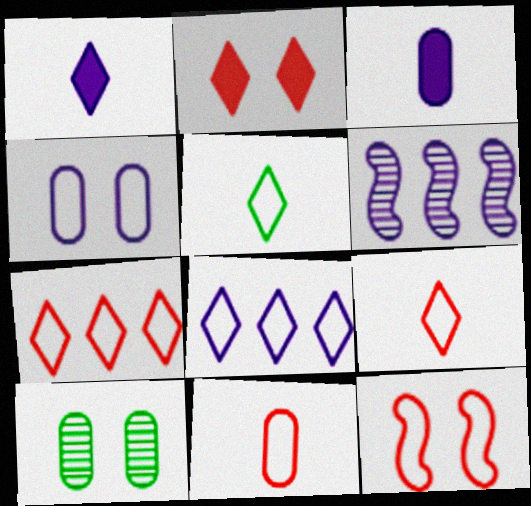[[1, 4, 6], 
[7, 11, 12]]